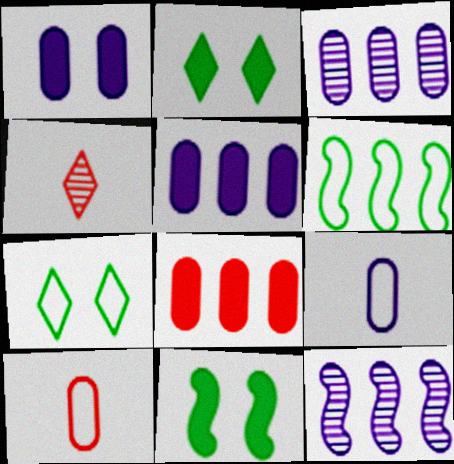[[1, 3, 9], 
[1, 4, 6], 
[2, 10, 12]]